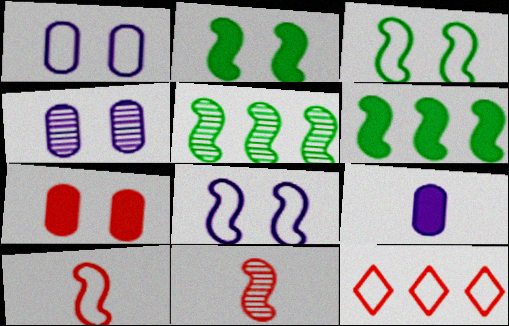[[6, 8, 11], 
[7, 11, 12]]